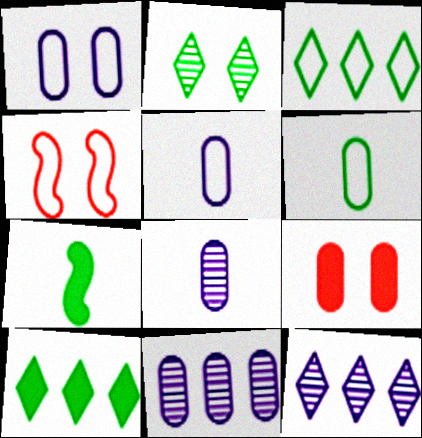[[3, 4, 5], 
[4, 8, 10], 
[6, 9, 11]]